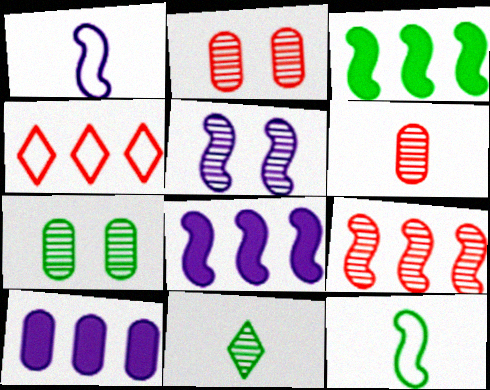[[1, 5, 8]]